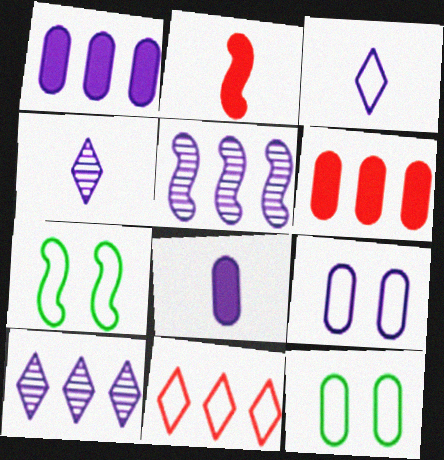[[2, 5, 7], 
[2, 10, 12], 
[4, 6, 7]]